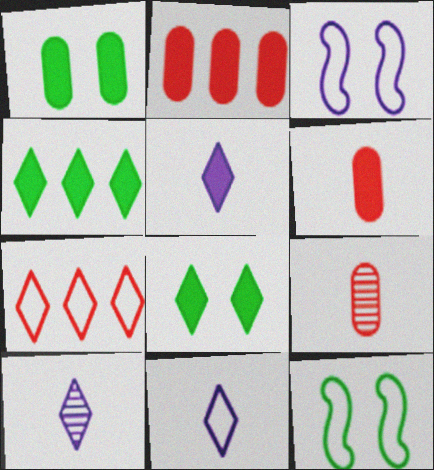[[2, 10, 12], 
[3, 4, 9], 
[5, 10, 11], 
[7, 8, 10]]